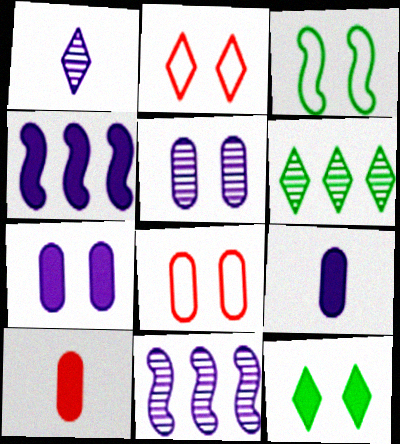[[1, 5, 11], 
[4, 10, 12]]